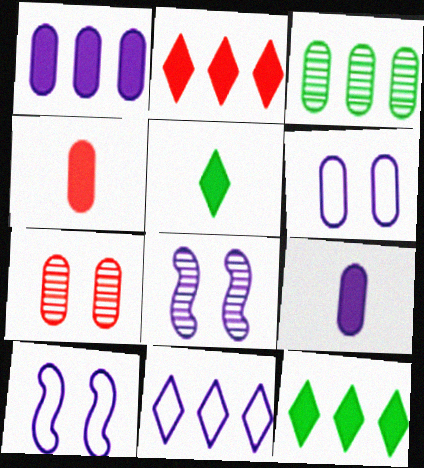[[3, 4, 6], 
[8, 9, 11]]